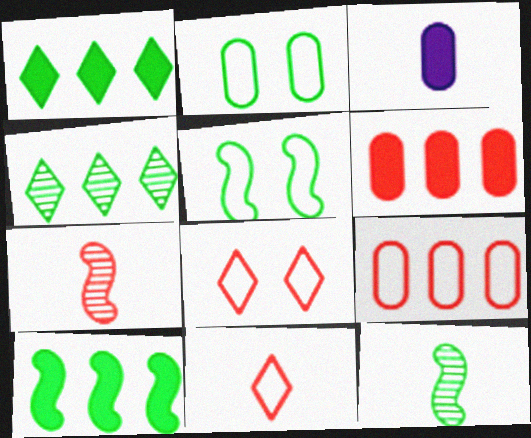[[1, 2, 12], 
[3, 11, 12], 
[5, 10, 12], 
[6, 7, 8]]